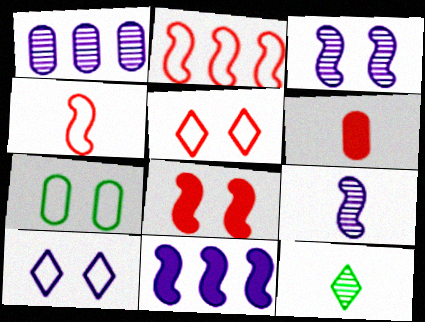[[1, 6, 7]]